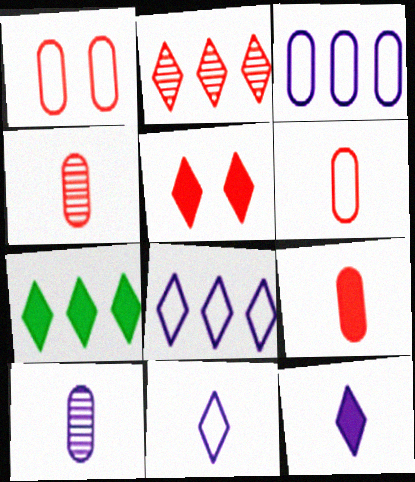[[2, 7, 8], 
[4, 6, 9], 
[5, 7, 12]]